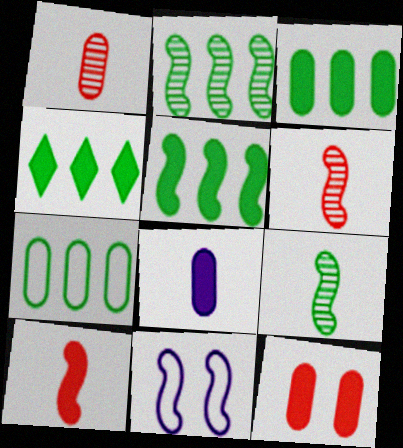[[1, 4, 11], 
[2, 4, 7], 
[2, 10, 11], 
[3, 4, 5], 
[3, 8, 12], 
[5, 6, 11]]